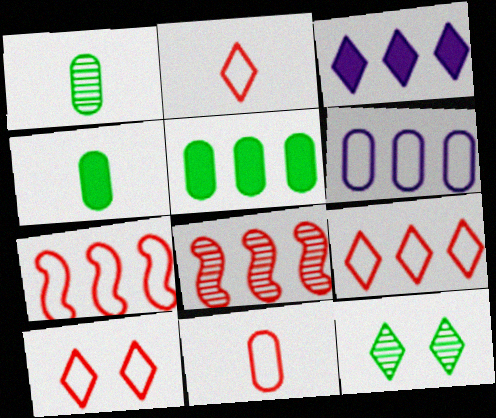[[2, 3, 12], 
[2, 9, 10], 
[7, 10, 11]]